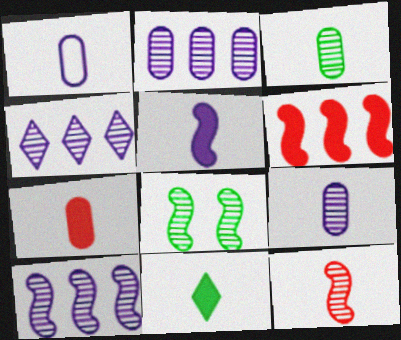[[1, 3, 7], 
[1, 11, 12], 
[2, 4, 10], 
[5, 7, 11], 
[8, 10, 12]]